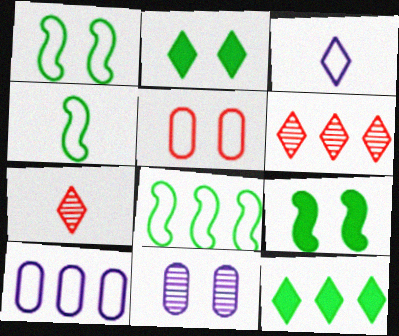[[1, 4, 8], 
[2, 3, 6], 
[3, 5, 8], 
[7, 9, 10]]